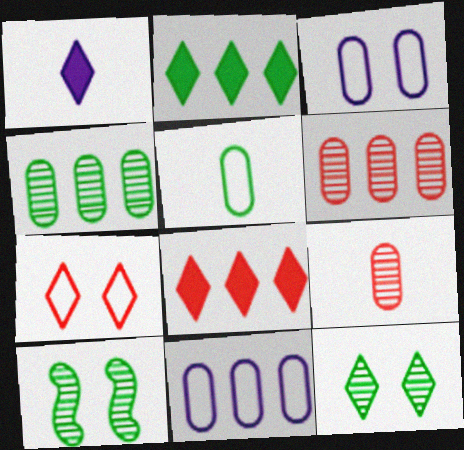[[2, 5, 10]]